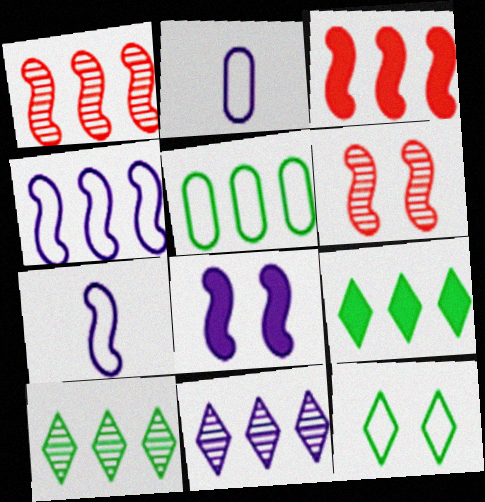[[2, 6, 9], 
[2, 8, 11], 
[3, 5, 11]]